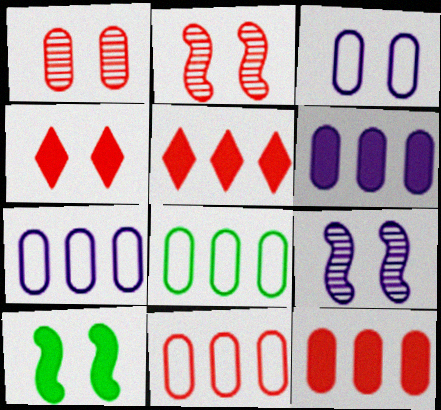[[7, 8, 11]]